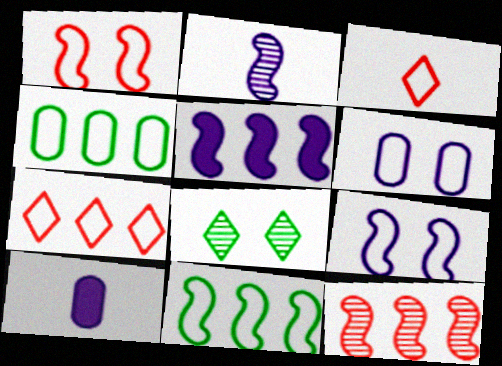[[2, 5, 9], 
[3, 4, 9], 
[3, 6, 11], 
[5, 11, 12]]